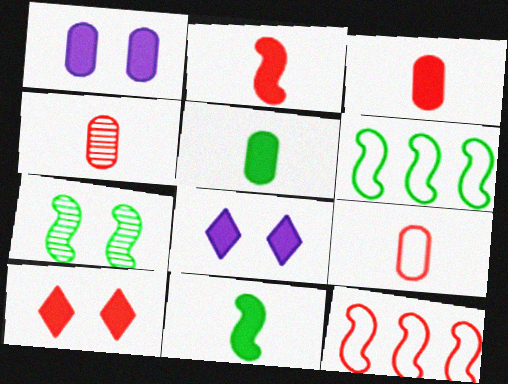[[3, 4, 9], 
[4, 6, 8], 
[4, 10, 12], 
[6, 7, 11]]